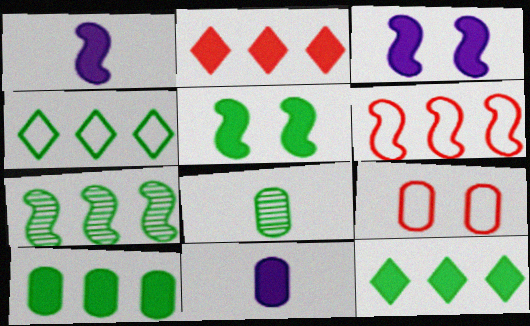[[2, 5, 11], 
[4, 5, 8], 
[4, 7, 10]]